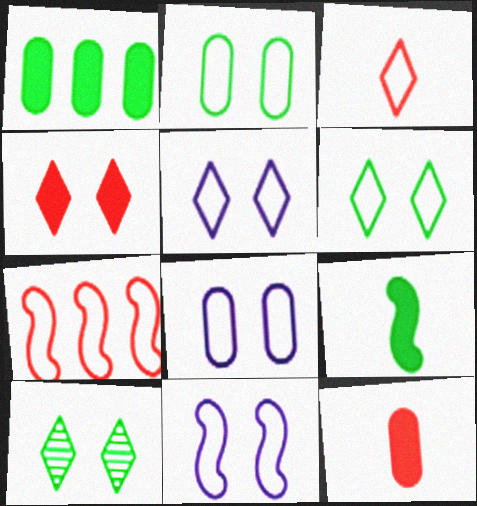[[4, 5, 10], 
[5, 8, 11]]